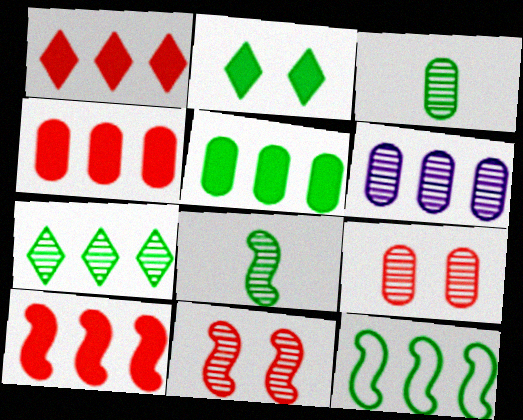[[1, 4, 10], 
[1, 6, 12], 
[2, 3, 12], 
[3, 6, 9], 
[5, 7, 12]]